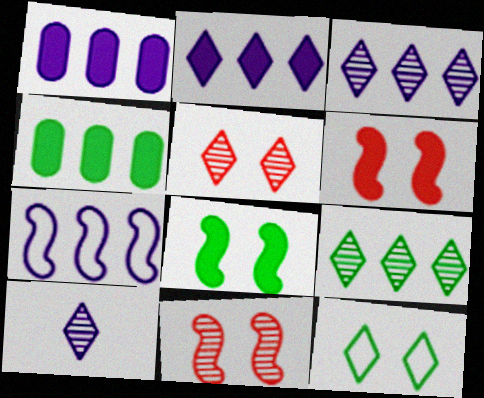[[1, 3, 7], 
[5, 9, 10]]